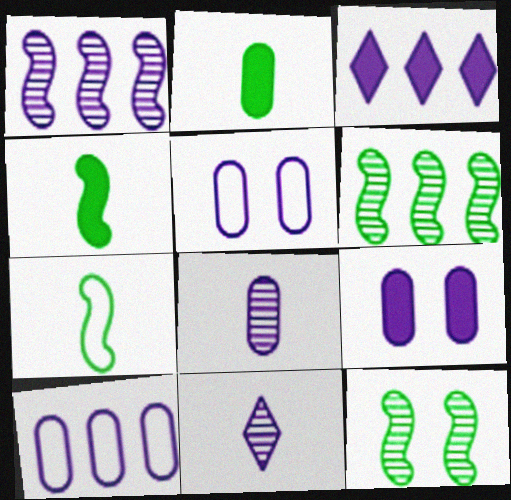[[1, 3, 10], 
[8, 9, 10]]